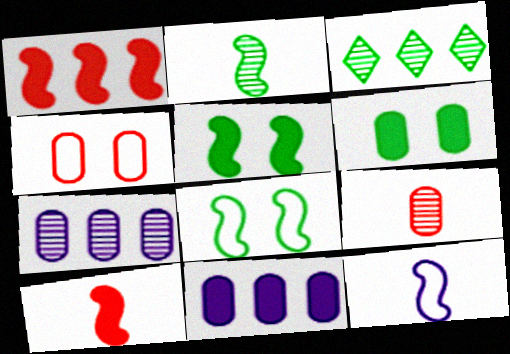[[2, 10, 12]]